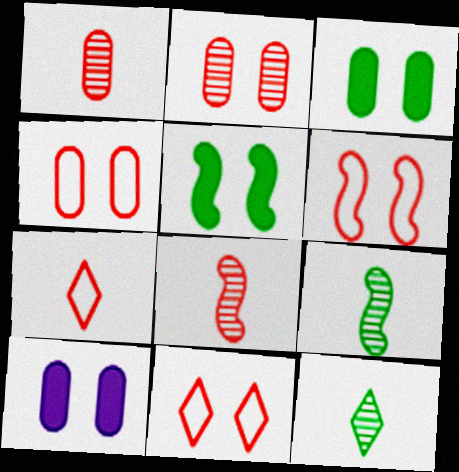[[4, 6, 11]]